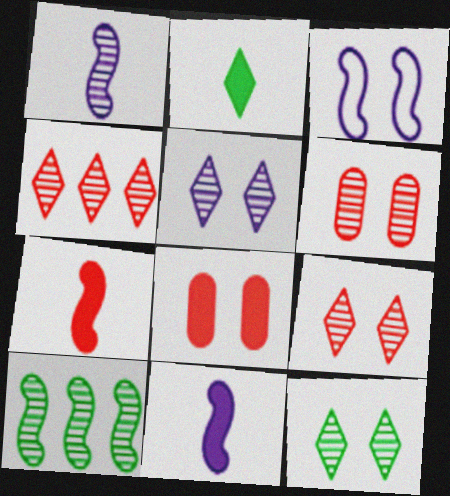[[3, 7, 10], 
[3, 8, 12], 
[5, 9, 12]]